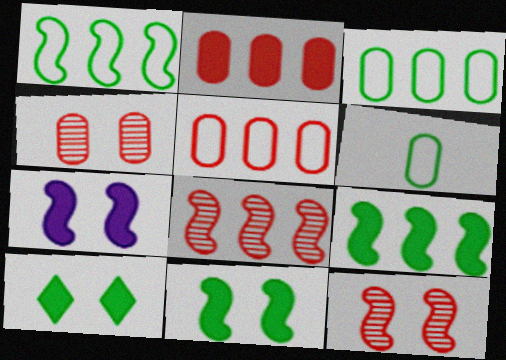[]